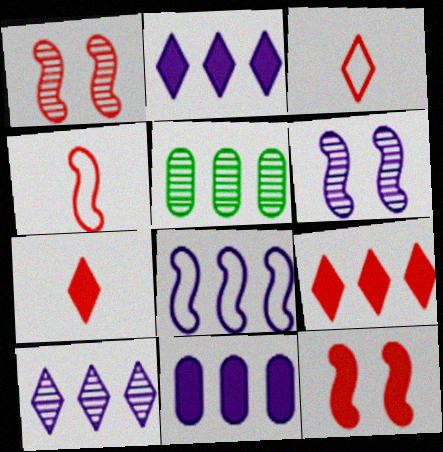[[5, 8, 9], 
[8, 10, 11]]